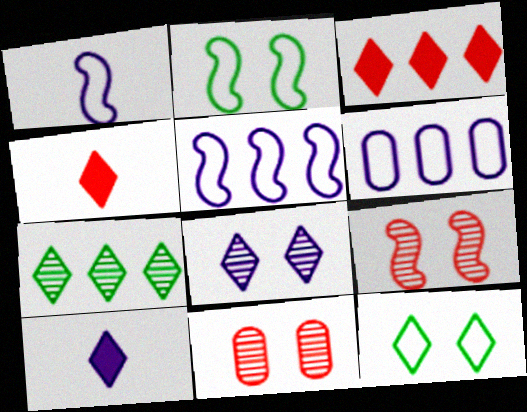[]